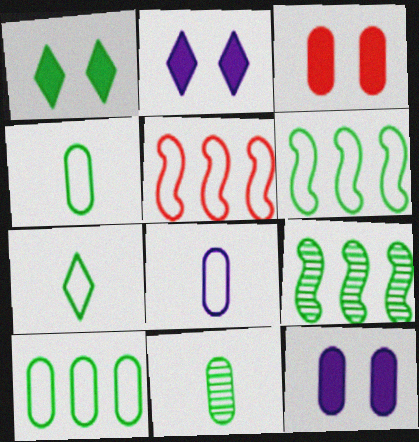[[1, 4, 9], 
[1, 6, 11], 
[2, 5, 11]]